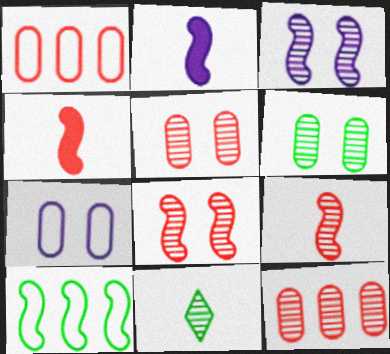[[2, 8, 10], 
[3, 4, 10], 
[3, 11, 12]]